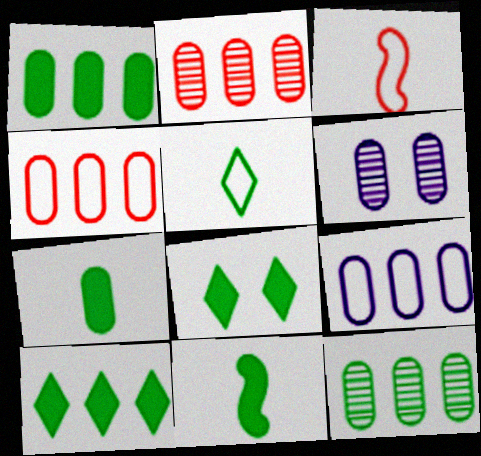[[1, 2, 9], 
[1, 8, 11], 
[3, 6, 10], 
[4, 6, 7]]